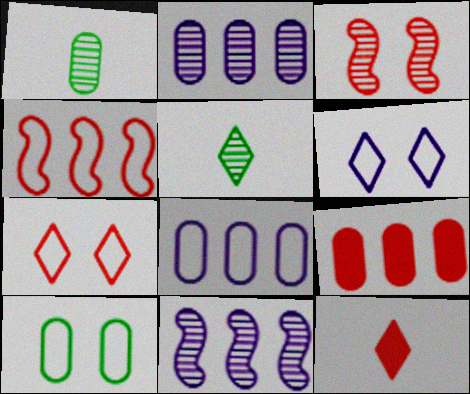[[2, 3, 5], 
[10, 11, 12]]